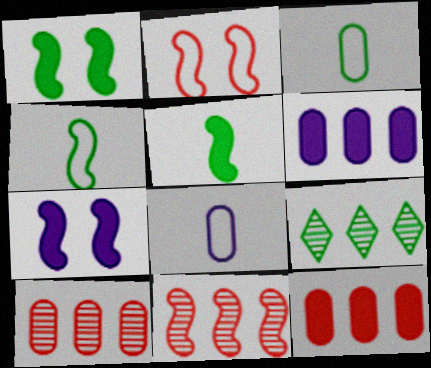[[1, 3, 9], 
[4, 7, 11]]